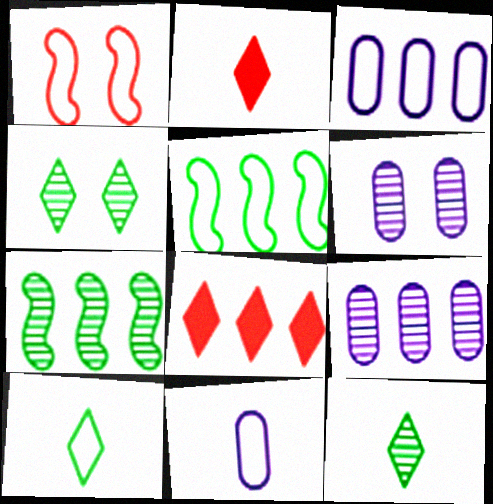[[1, 3, 10], 
[2, 5, 6], 
[3, 7, 8], 
[5, 8, 9]]